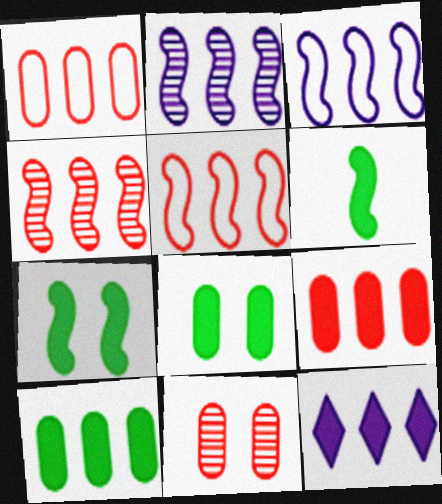[]